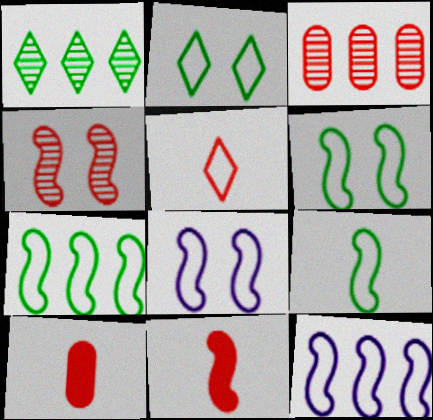[[1, 8, 10], 
[6, 7, 9]]